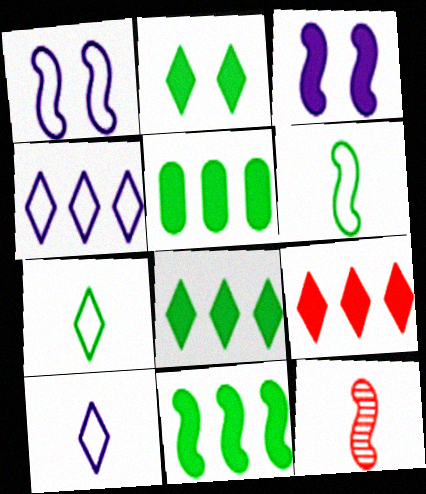[[1, 11, 12], 
[5, 8, 11]]